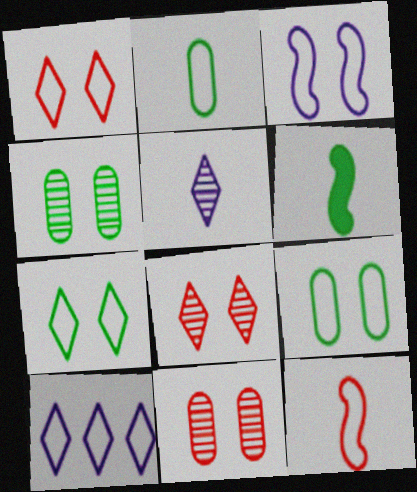[[1, 3, 9], 
[6, 10, 11], 
[9, 10, 12]]